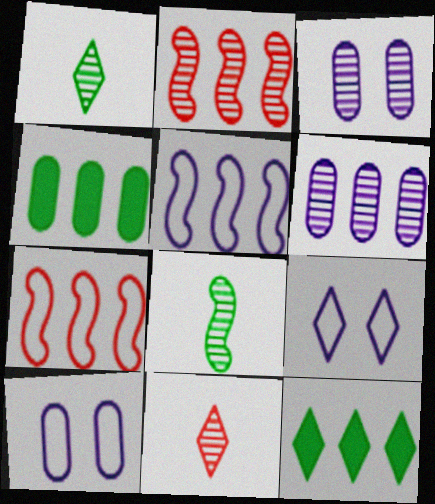[[1, 2, 3], 
[6, 7, 12], 
[9, 11, 12]]